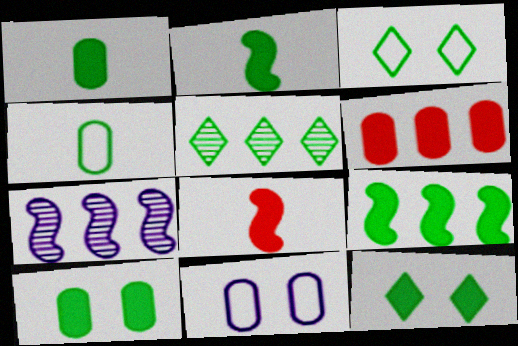[[1, 9, 12], 
[5, 8, 11]]